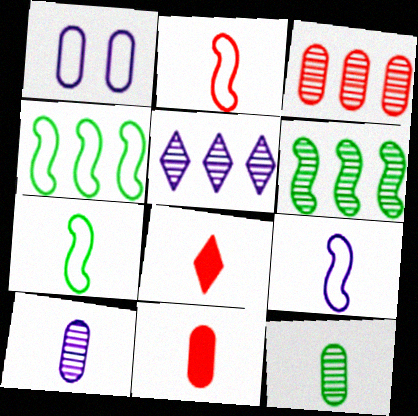[[1, 6, 8], 
[2, 7, 9], 
[3, 5, 6], 
[7, 8, 10], 
[8, 9, 12]]